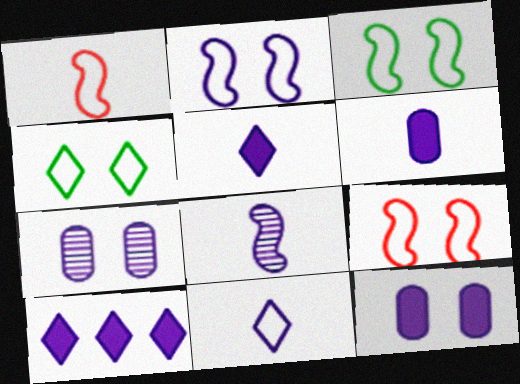[[2, 3, 9], 
[6, 8, 11]]